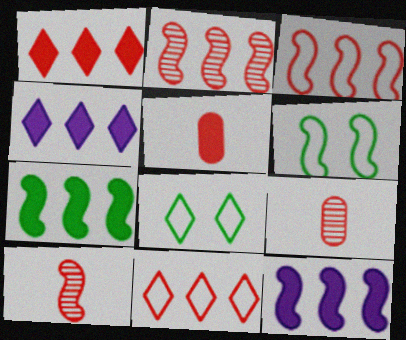[[4, 6, 9], 
[6, 10, 12], 
[8, 9, 12]]